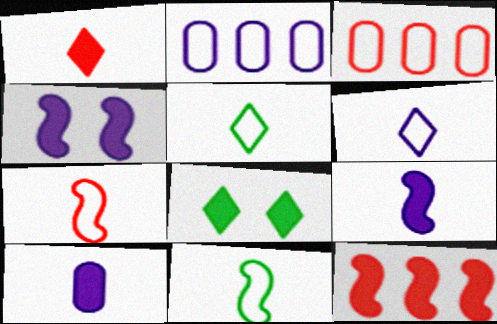[[8, 10, 12]]